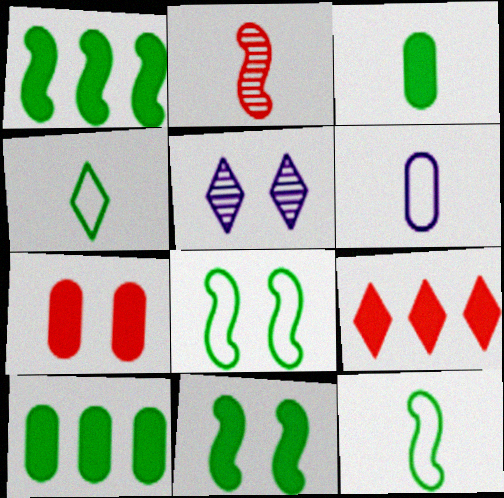[[4, 5, 9], 
[5, 7, 8]]